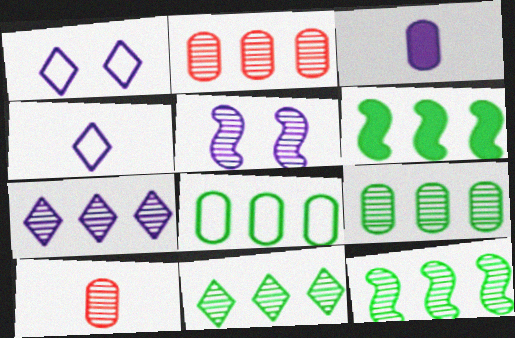[[1, 6, 10], 
[2, 7, 12], 
[5, 10, 11], 
[6, 8, 11], 
[9, 11, 12]]